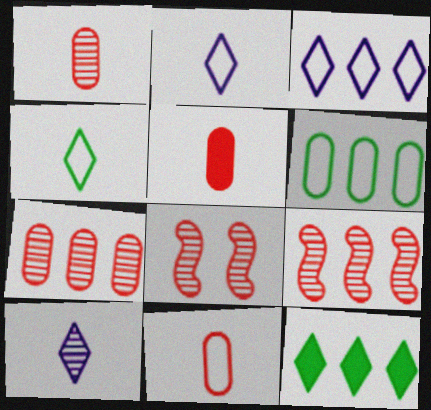[[1, 5, 11]]